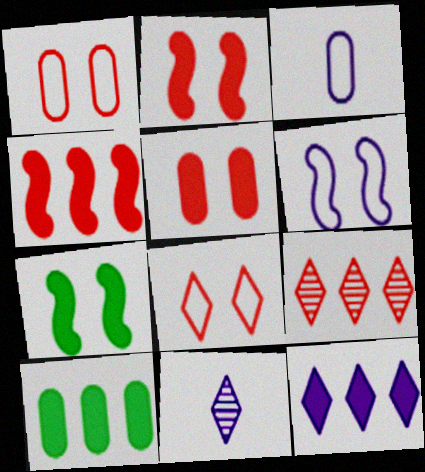[[3, 7, 9], 
[4, 10, 12]]